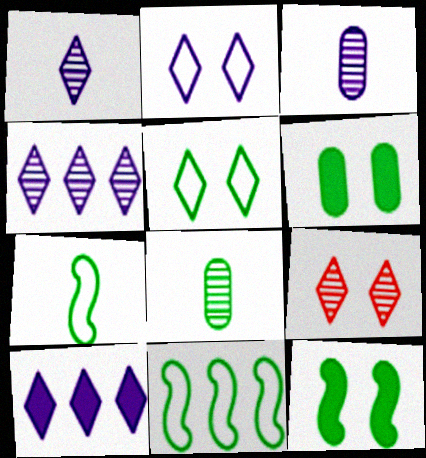[[1, 2, 10]]